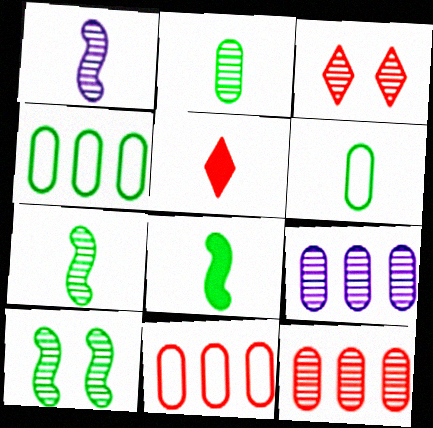[[1, 5, 6], 
[3, 7, 9]]